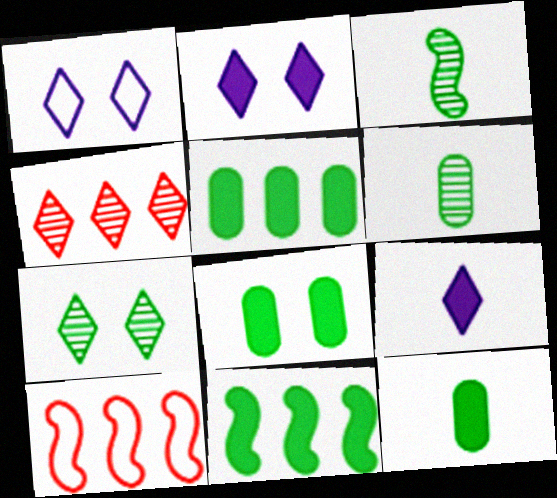[[2, 6, 10], 
[5, 8, 12]]